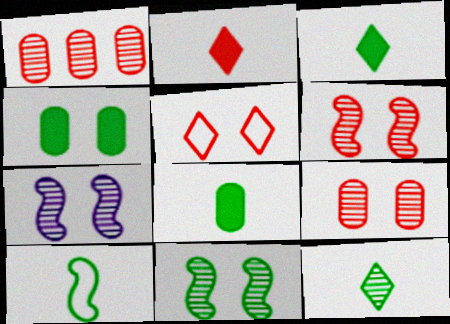[[1, 7, 12], 
[4, 5, 7], 
[6, 7, 11], 
[8, 10, 12]]